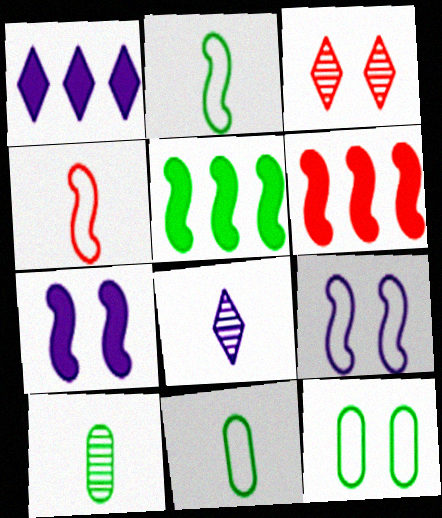[[3, 7, 12], 
[6, 8, 12]]